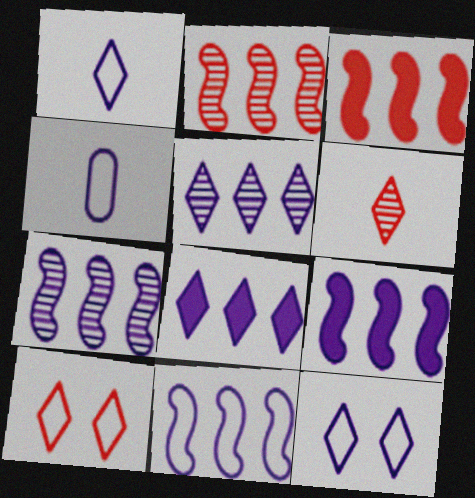[[4, 11, 12], 
[7, 9, 11]]